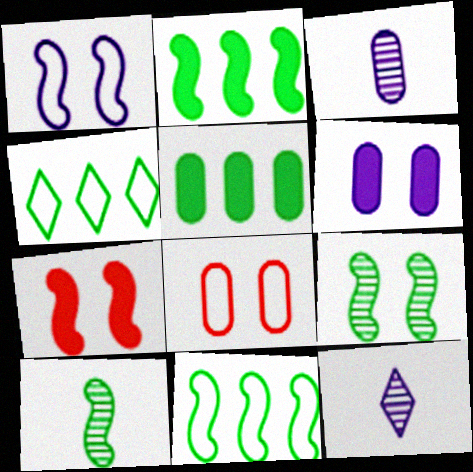[[1, 7, 9], 
[2, 8, 12], 
[3, 4, 7], 
[3, 5, 8]]